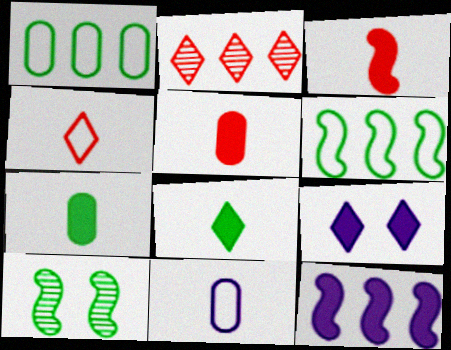[[1, 2, 12], 
[1, 8, 10]]